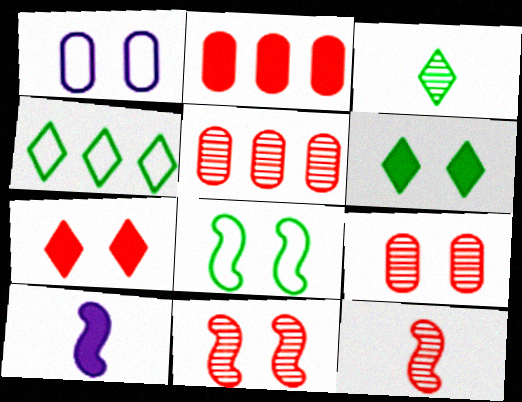[[1, 6, 11], 
[2, 6, 10], 
[3, 4, 6], 
[4, 9, 10]]